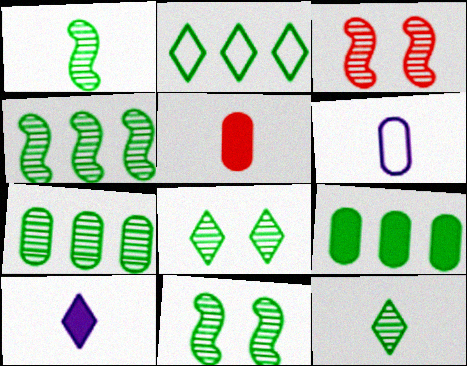[[1, 4, 11], 
[1, 7, 8], 
[2, 4, 9], 
[7, 11, 12]]